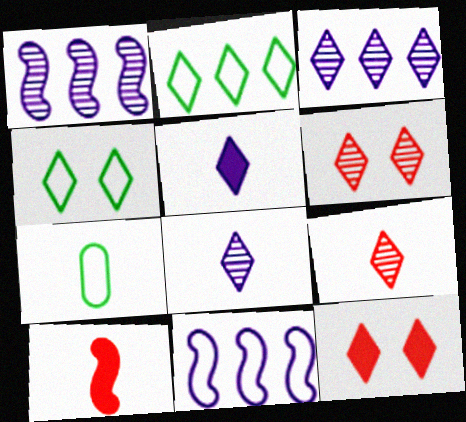[[1, 7, 12], 
[2, 5, 6], 
[2, 8, 12], 
[7, 8, 10]]